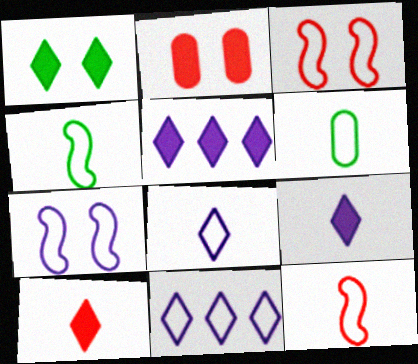[[1, 5, 10], 
[3, 6, 11], 
[6, 8, 12]]